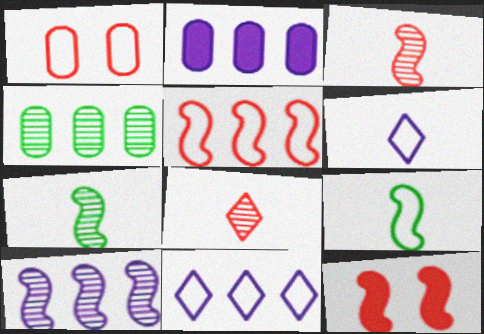[[1, 9, 11], 
[2, 10, 11], 
[3, 5, 12], 
[4, 6, 12], 
[9, 10, 12]]